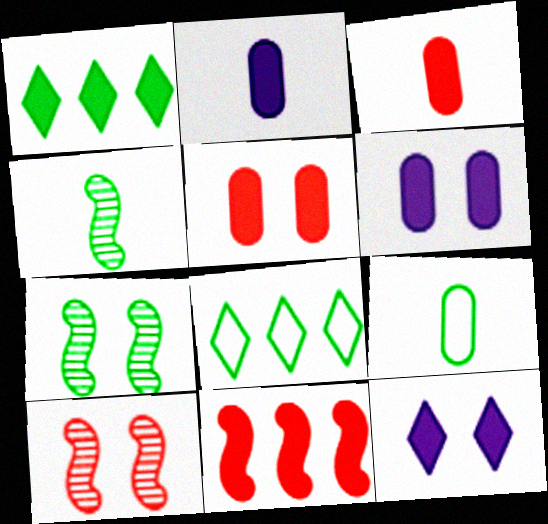[[1, 7, 9], 
[2, 8, 10]]